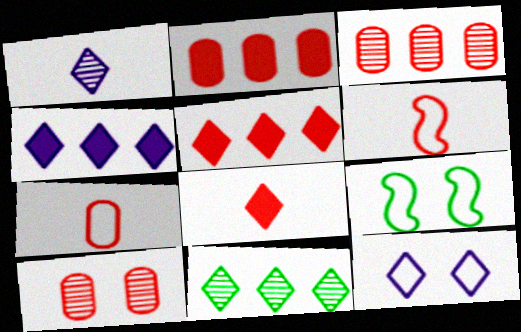[[1, 2, 9], 
[1, 4, 12], 
[2, 7, 10], 
[5, 6, 10], 
[8, 11, 12]]